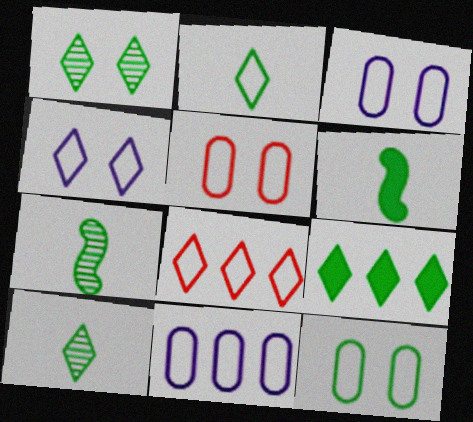[[1, 2, 9], 
[2, 4, 8], 
[3, 5, 12], 
[7, 9, 12]]